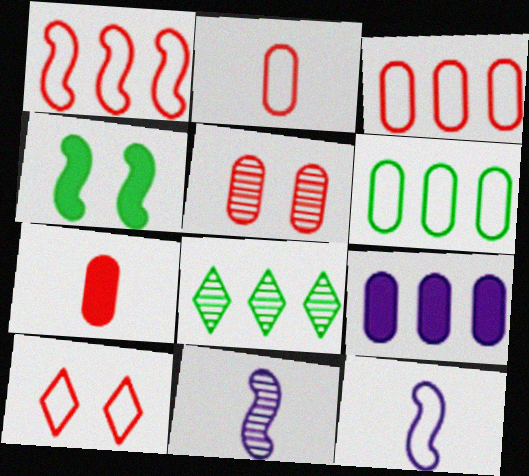[[1, 2, 10], 
[1, 4, 11], 
[1, 8, 9], 
[3, 5, 7], 
[5, 8, 11], 
[6, 10, 12]]